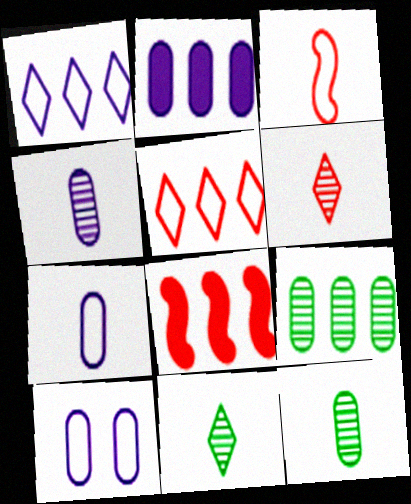[[1, 8, 9], 
[2, 4, 10], 
[8, 10, 11]]